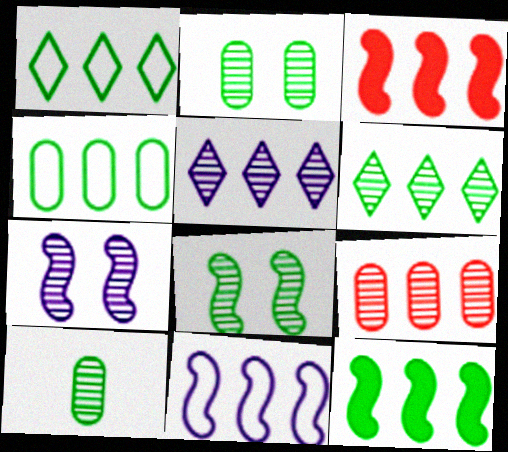[[3, 4, 5], 
[4, 6, 12], 
[6, 8, 10]]